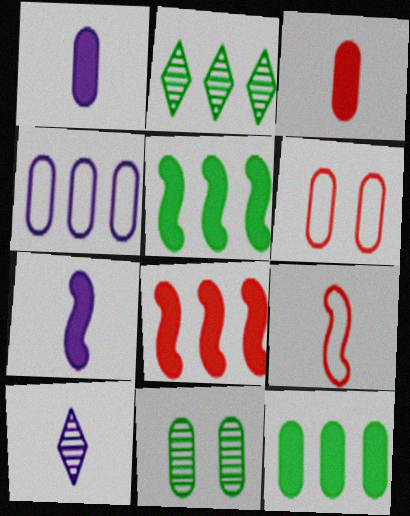[[2, 4, 8], 
[2, 6, 7], 
[3, 4, 11], 
[5, 6, 10]]